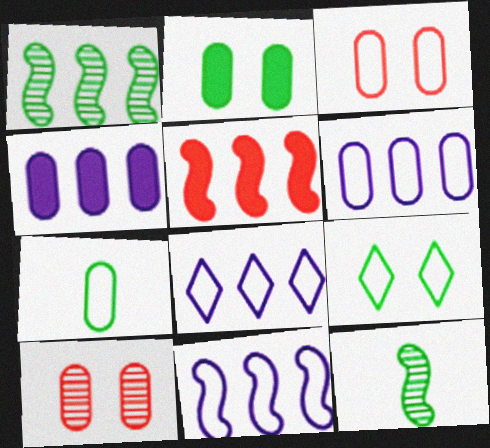[[1, 5, 11], 
[3, 6, 7], 
[4, 7, 10], 
[6, 8, 11]]